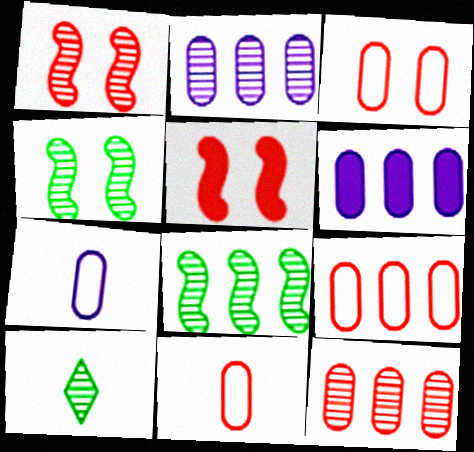[[1, 2, 10], 
[3, 9, 11]]